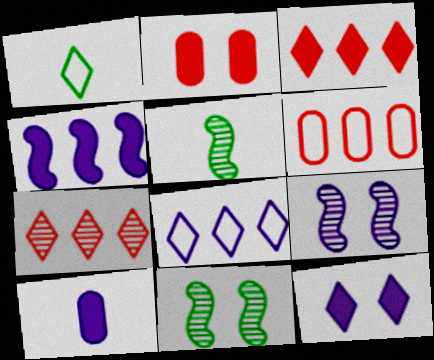[[1, 7, 12], 
[2, 5, 8], 
[4, 10, 12], 
[5, 6, 12], 
[8, 9, 10]]